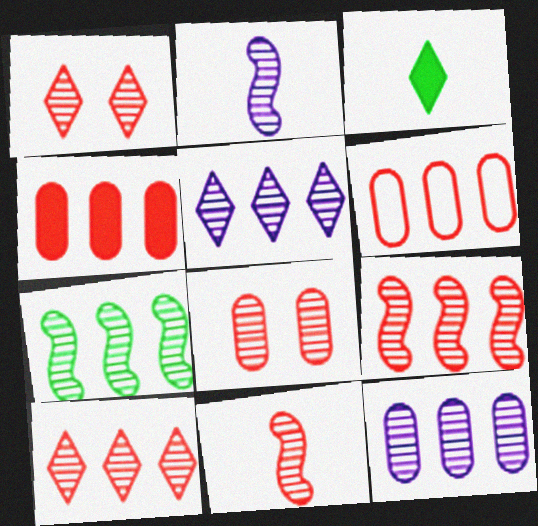[[7, 10, 12], 
[8, 10, 11]]